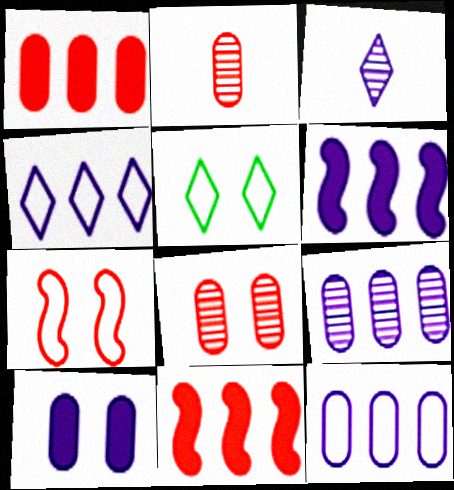[[2, 5, 6], 
[4, 6, 9]]